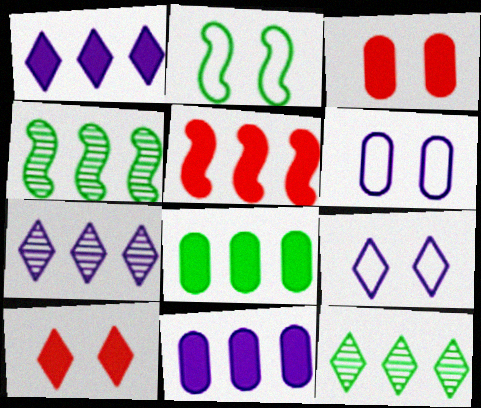[[1, 5, 8]]